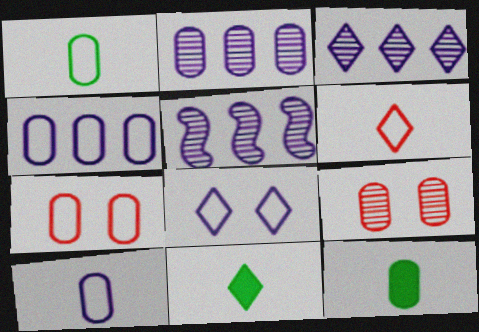[[1, 4, 7], 
[2, 3, 5], 
[2, 7, 12], 
[4, 9, 12], 
[5, 7, 11]]